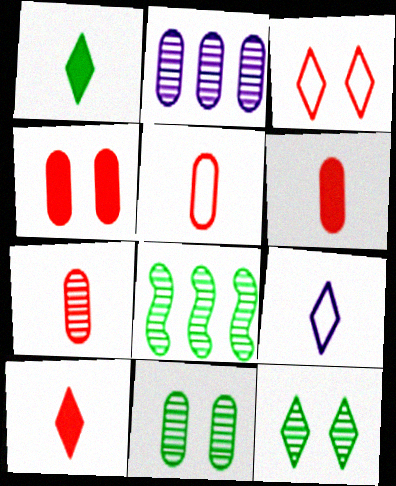[[2, 7, 11], 
[4, 8, 9], 
[5, 6, 7]]